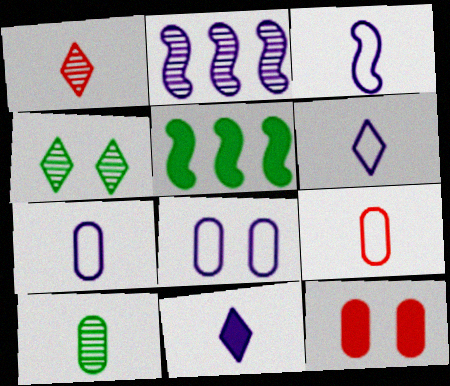[[1, 5, 8], 
[2, 8, 11], 
[3, 6, 7], 
[5, 11, 12]]